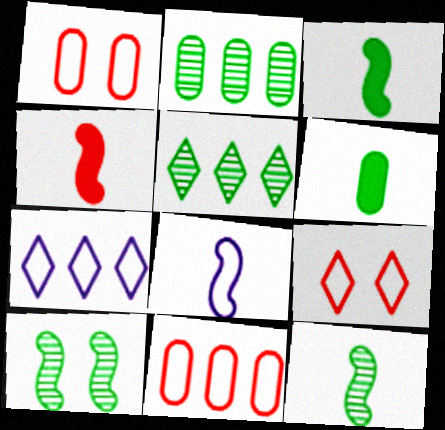[[4, 8, 12]]